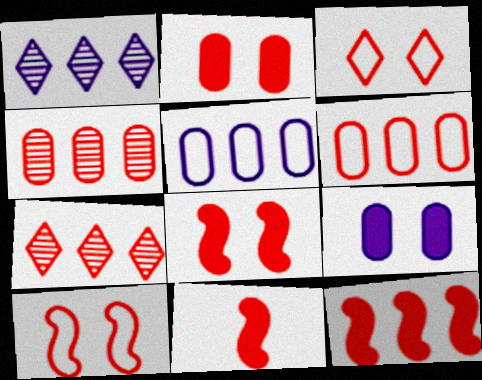[[3, 4, 11], 
[6, 7, 12], 
[8, 11, 12]]